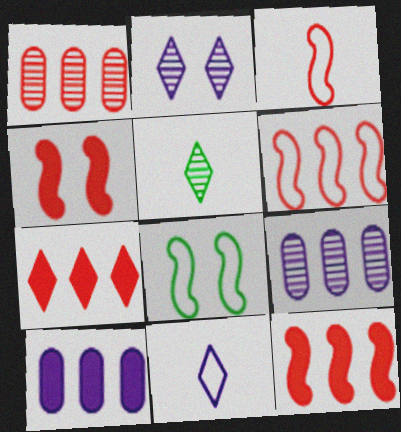[[1, 6, 7]]